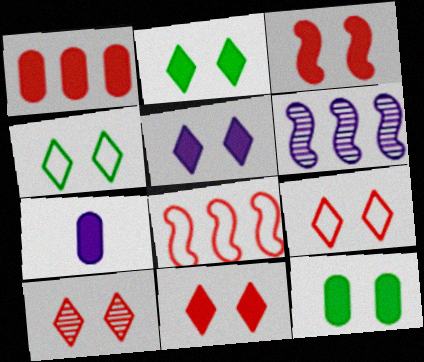[[1, 7, 12], 
[2, 5, 11], 
[3, 5, 12], 
[4, 5, 10], 
[9, 10, 11]]